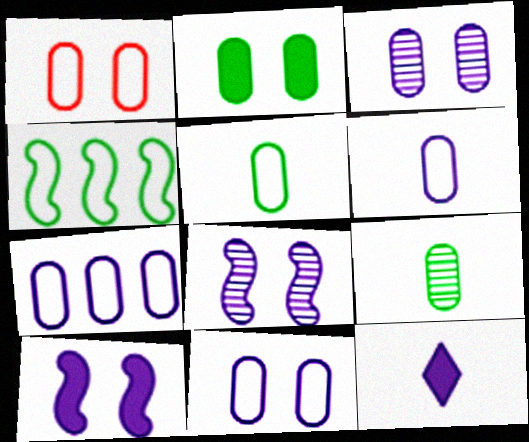[[1, 2, 3], 
[1, 5, 7], 
[6, 7, 11], 
[7, 8, 12]]